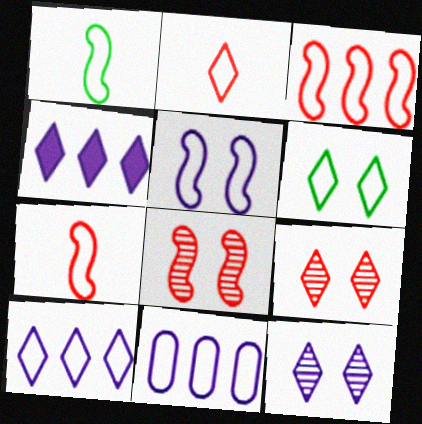[[1, 3, 5], 
[2, 6, 10], 
[6, 7, 11]]